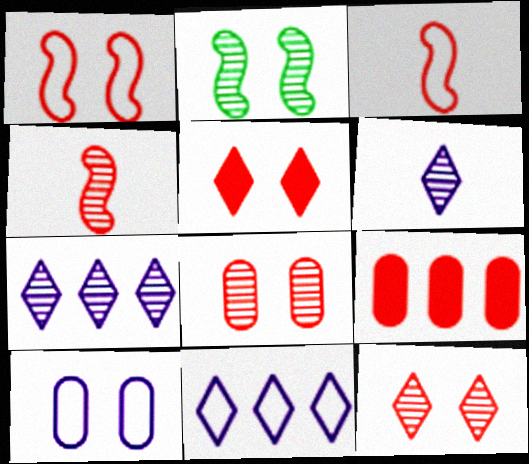[[1, 5, 8], 
[2, 5, 10], 
[3, 9, 12]]